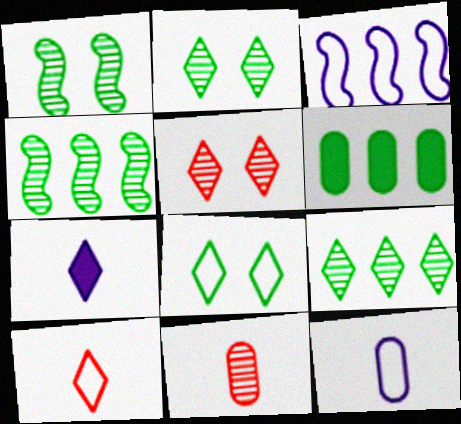[]